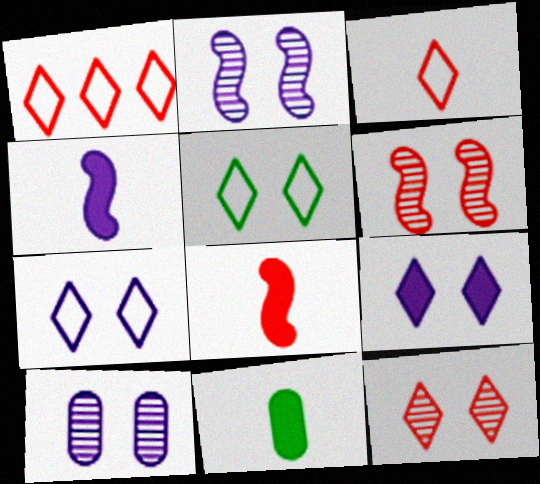[[1, 2, 11], 
[5, 9, 12]]